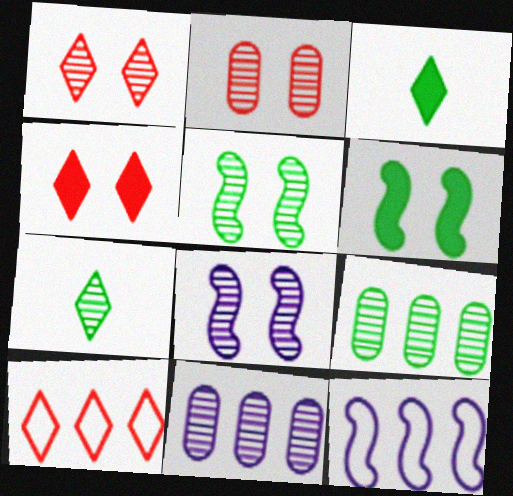[[2, 3, 12], 
[5, 7, 9]]